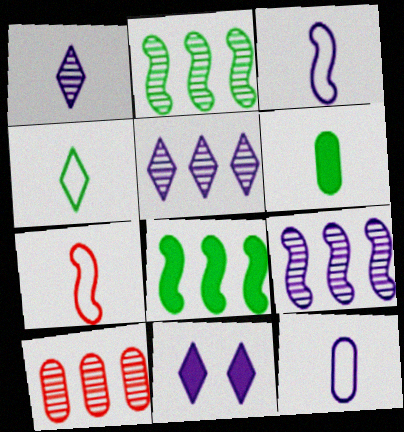[[1, 6, 7], 
[2, 5, 10], 
[4, 7, 12], 
[9, 11, 12]]